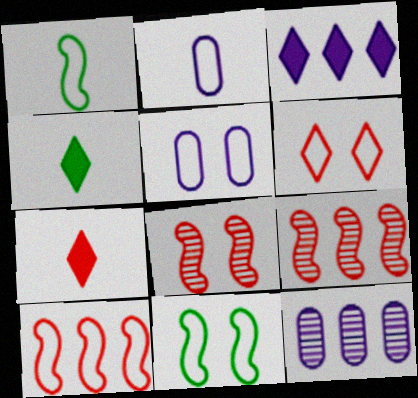[[4, 5, 9], 
[5, 6, 11], 
[7, 11, 12]]